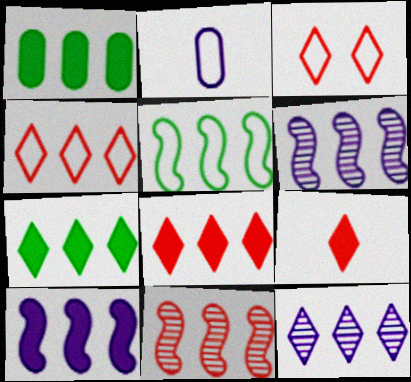[[1, 4, 6], 
[1, 8, 10], 
[2, 3, 5], 
[4, 7, 12], 
[5, 10, 11]]